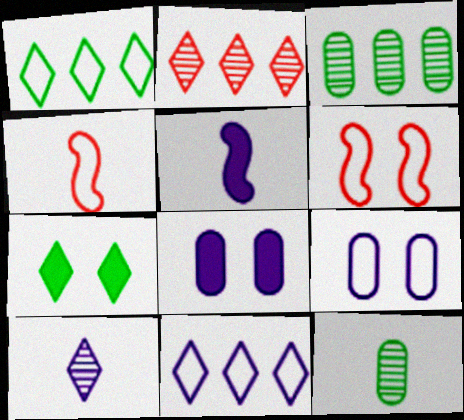[[1, 4, 9]]